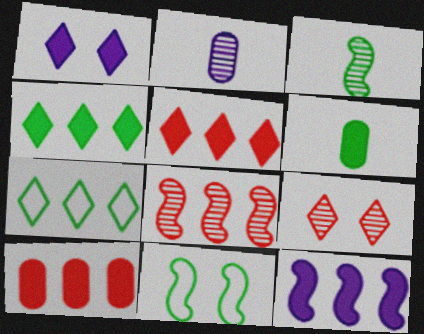[[2, 5, 11], 
[4, 10, 12]]